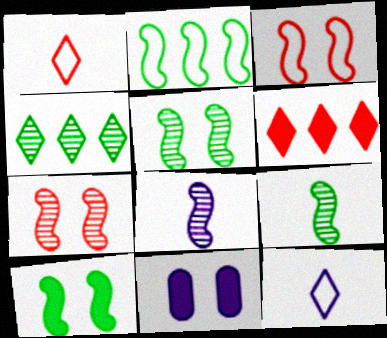[[2, 9, 10]]